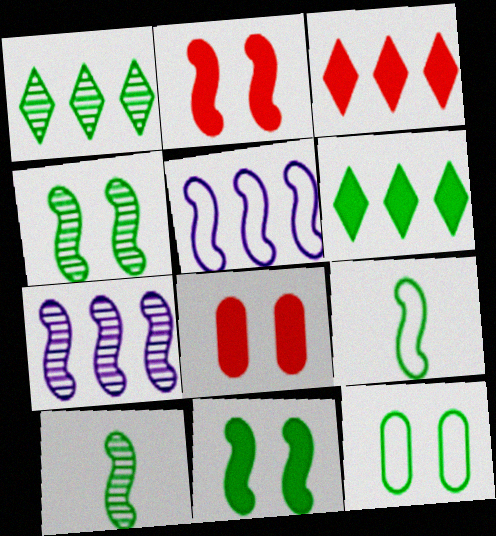[[2, 5, 10], 
[2, 7, 9], 
[6, 10, 12]]